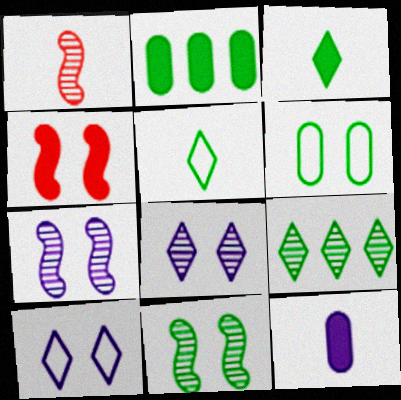[[1, 2, 10], 
[1, 5, 12], 
[2, 5, 11], 
[4, 6, 8]]